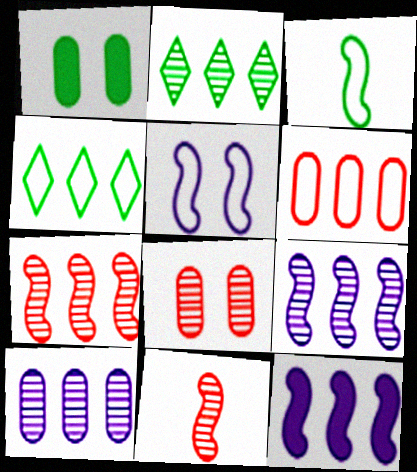[[1, 2, 3], 
[2, 6, 12], 
[2, 7, 10]]